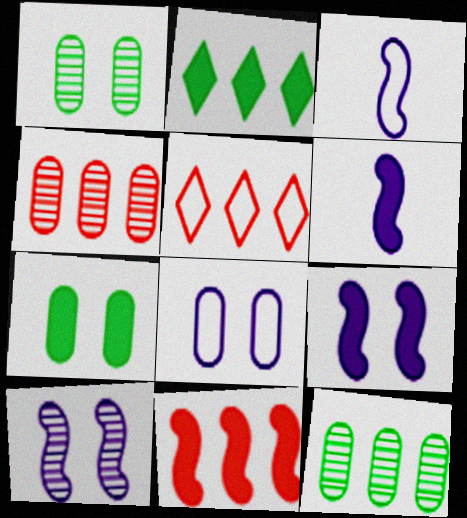[[1, 5, 6], 
[4, 5, 11]]